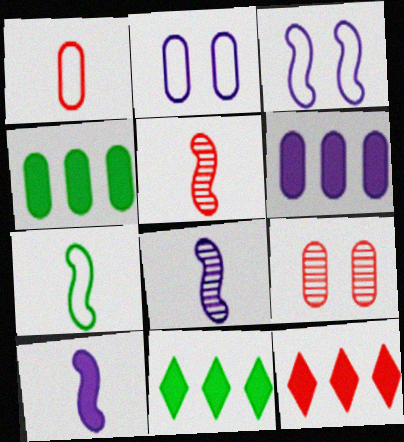[[2, 5, 11], 
[5, 7, 10]]